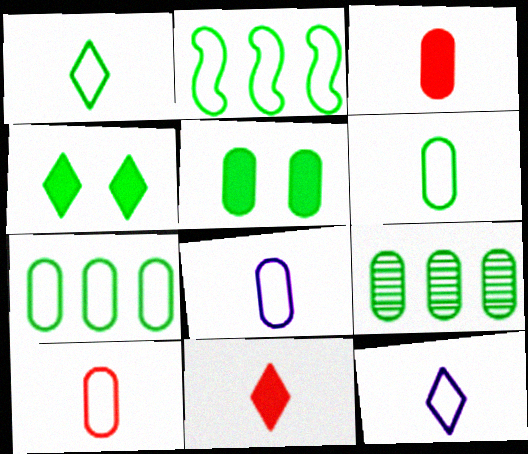[[5, 6, 9], 
[6, 8, 10]]